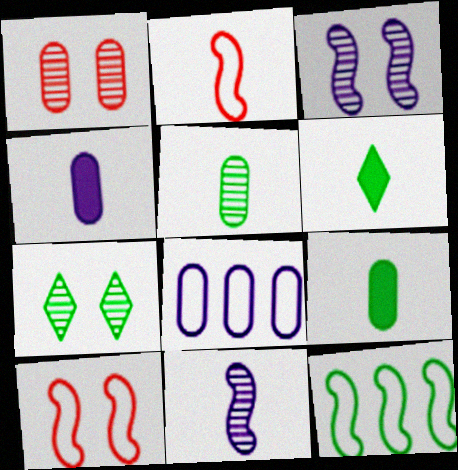[[1, 3, 7], 
[1, 8, 9], 
[7, 9, 12]]